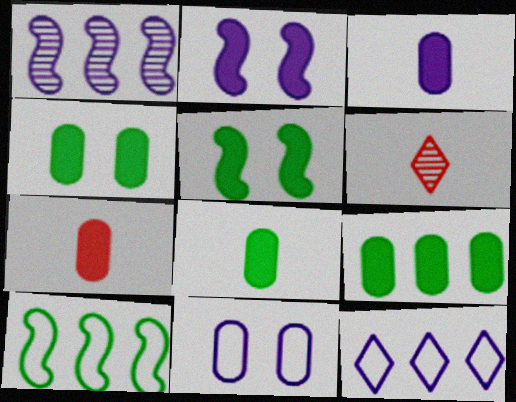[[3, 7, 8], 
[4, 8, 9]]